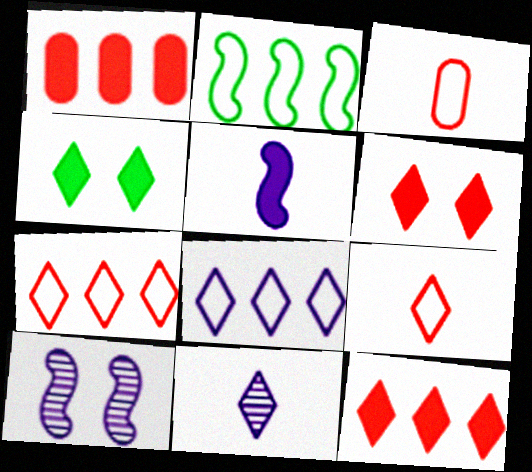[[1, 4, 5], 
[4, 7, 11]]